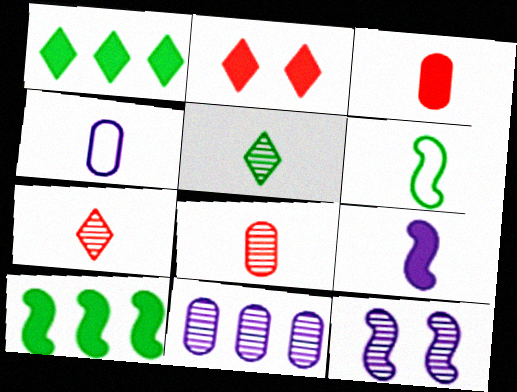[[2, 6, 11]]